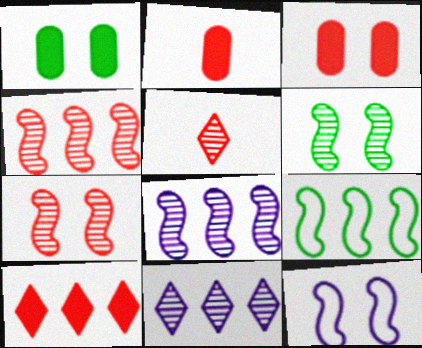[]